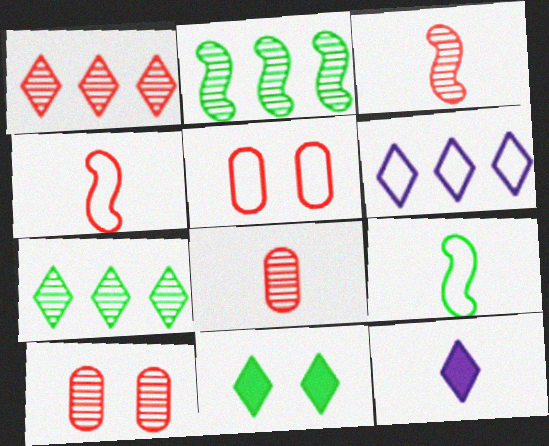[[1, 3, 10], 
[2, 5, 12], 
[5, 6, 9], 
[8, 9, 12]]